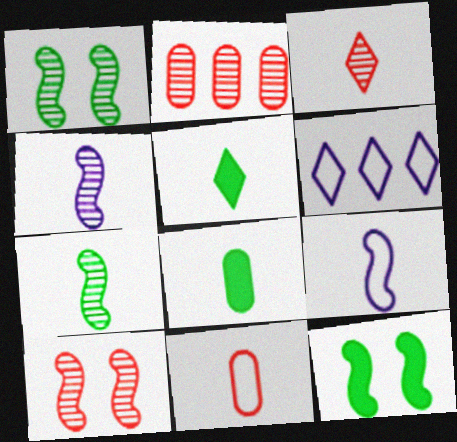[[2, 3, 10], 
[3, 8, 9], 
[4, 5, 11], 
[6, 8, 10]]